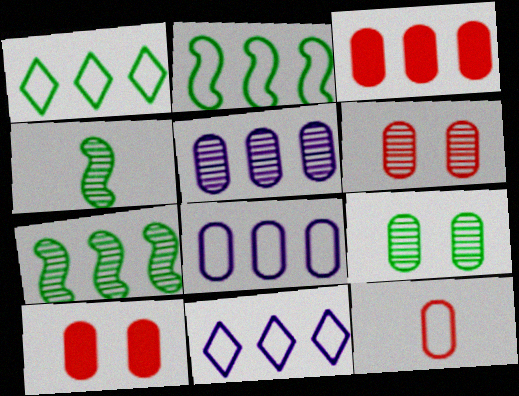[[3, 6, 12], 
[3, 7, 11], 
[4, 10, 11]]